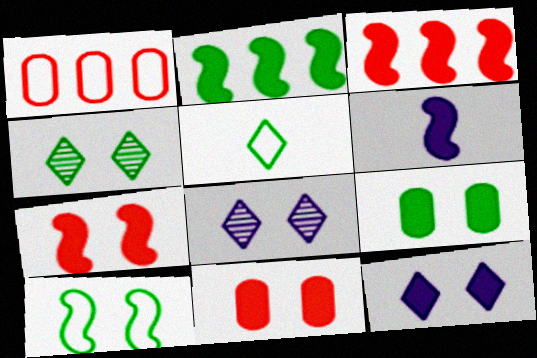[[1, 4, 6], 
[2, 6, 7], 
[4, 9, 10], 
[7, 9, 12], 
[8, 10, 11]]